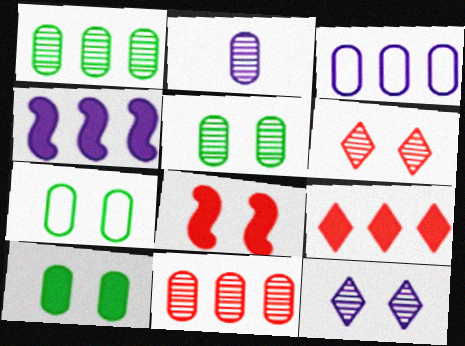[[2, 5, 11], 
[5, 7, 10], 
[7, 8, 12]]